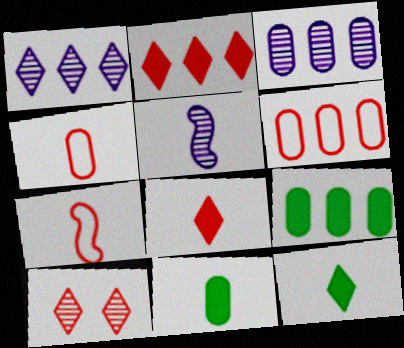[[3, 6, 9], 
[4, 5, 12]]